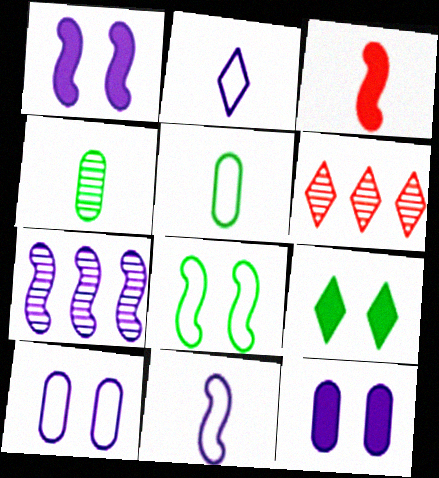[[1, 5, 6], 
[1, 7, 11], 
[2, 3, 4], 
[2, 6, 9], 
[2, 7, 12], 
[3, 7, 8]]